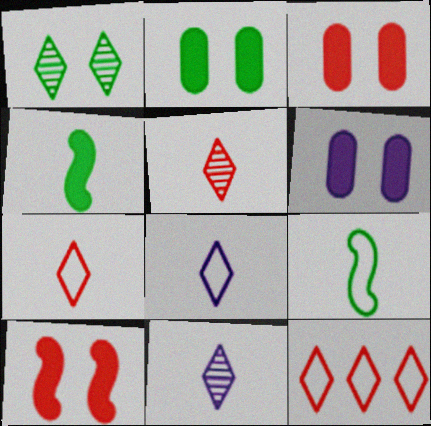[[2, 3, 6]]